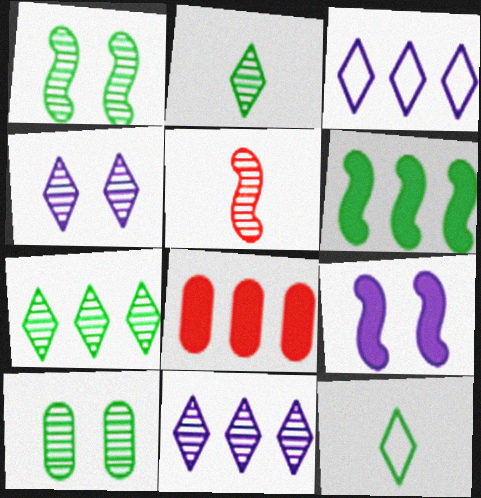[[5, 10, 11], 
[6, 10, 12]]